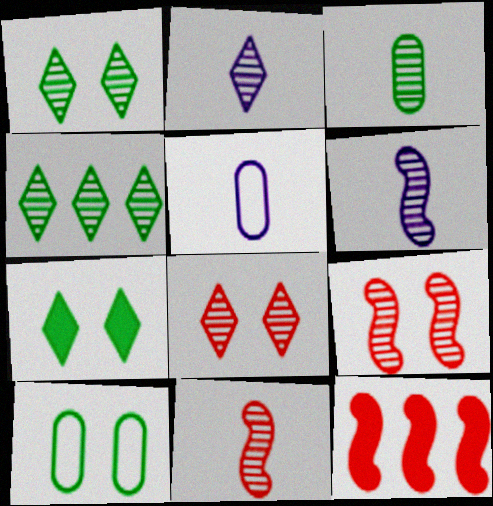[[1, 5, 12], 
[2, 3, 11], 
[2, 4, 8], 
[2, 10, 12]]